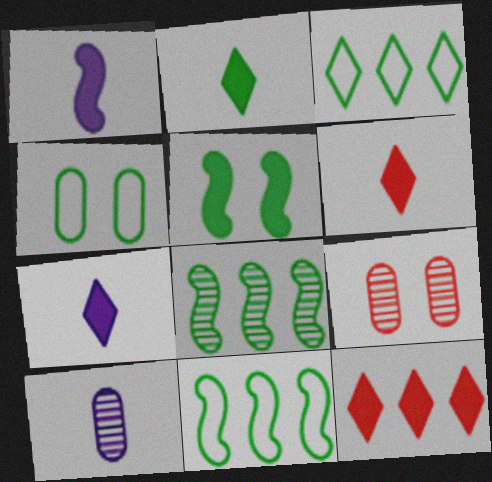[[1, 3, 9], 
[2, 4, 8], 
[2, 6, 7], 
[7, 9, 11]]